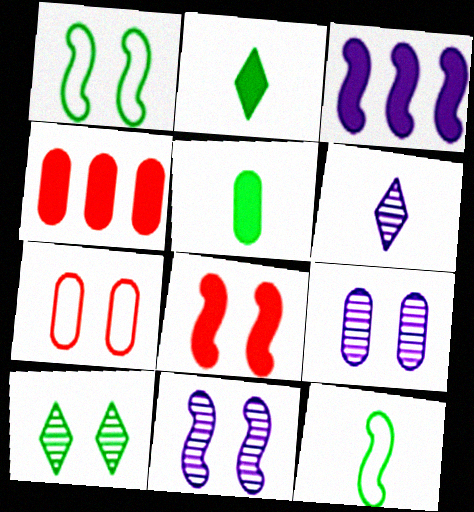[[1, 4, 6], 
[1, 8, 11]]